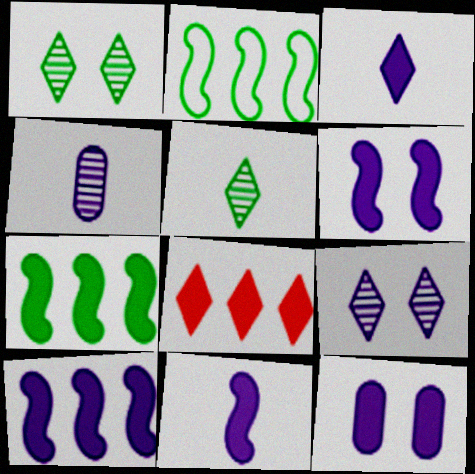[[3, 10, 12], 
[6, 10, 11]]